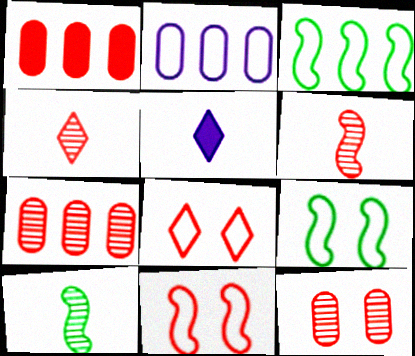[[1, 4, 11], 
[1, 6, 8], 
[3, 5, 12], 
[5, 7, 9]]